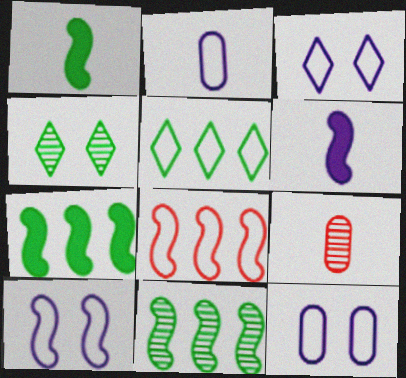[[3, 7, 9], 
[3, 10, 12]]